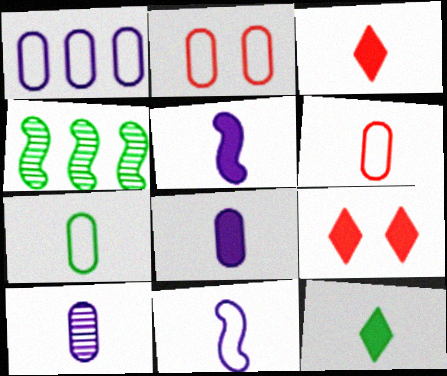[[1, 2, 7]]